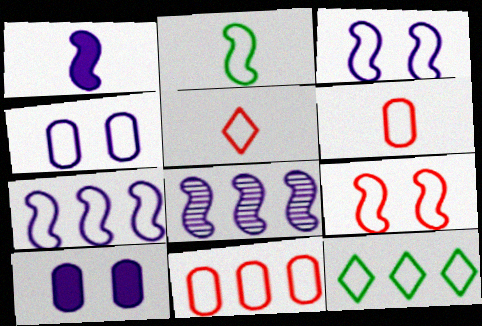[[1, 3, 8], 
[2, 7, 9], 
[3, 6, 12], 
[5, 9, 11], 
[7, 11, 12]]